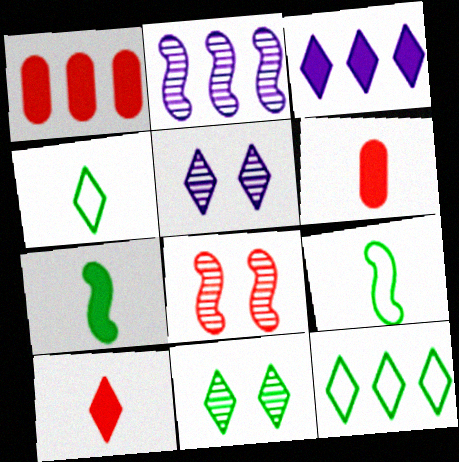[[1, 2, 12], 
[1, 5, 9], 
[5, 10, 12]]